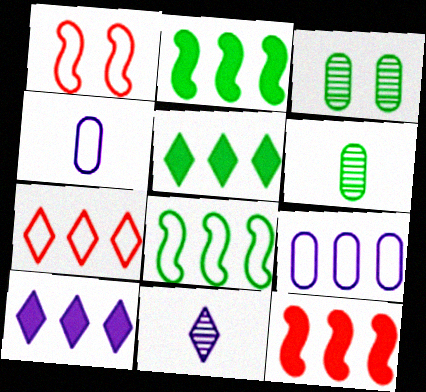[[1, 6, 10], 
[7, 8, 9]]